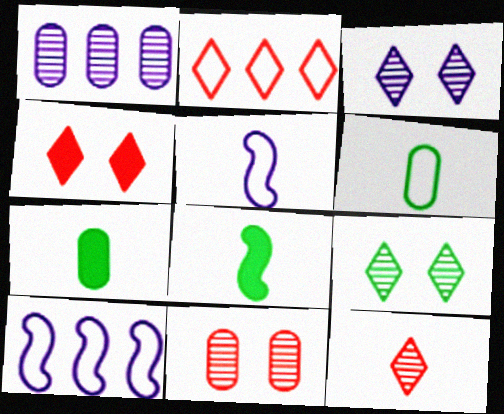[[2, 4, 12], 
[5, 7, 12]]